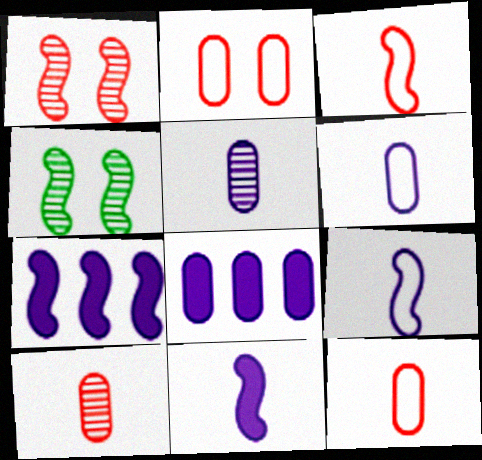[[3, 4, 7]]